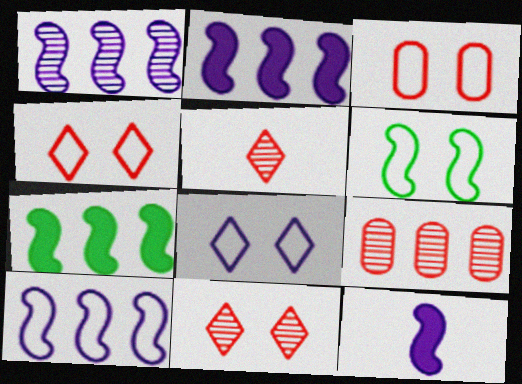[[1, 2, 10], 
[3, 6, 8]]